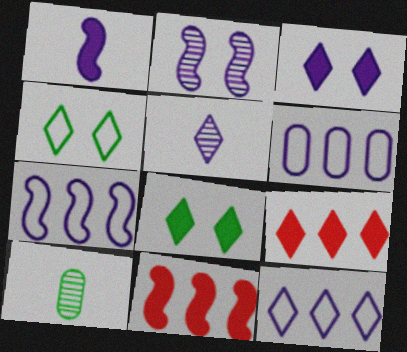[[1, 2, 7], 
[3, 5, 12], 
[4, 5, 9], 
[6, 7, 12]]